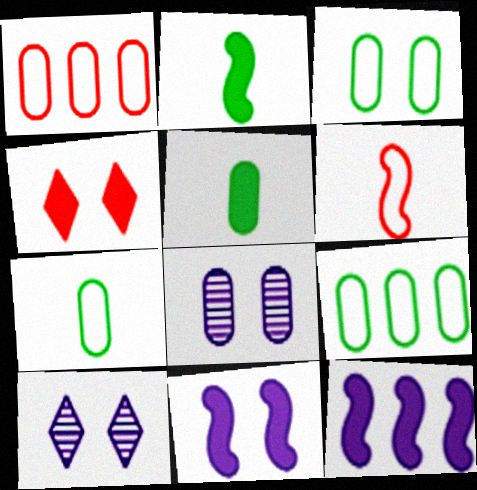[[1, 2, 10], 
[1, 5, 8], 
[3, 7, 9], 
[4, 5, 12]]